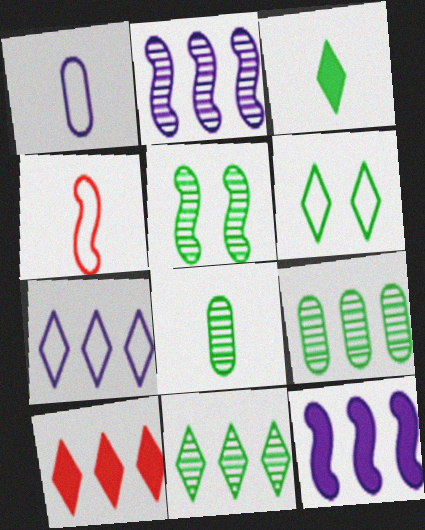[[1, 5, 10], 
[3, 6, 11], 
[4, 5, 12], 
[5, 8, 11], 
[7, 10, 11]]